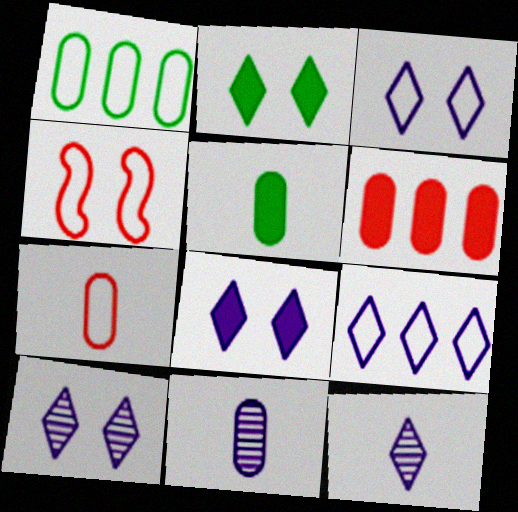[[3, 8, 10], 
[5, 7, 11], 
[8, 9, 12]]